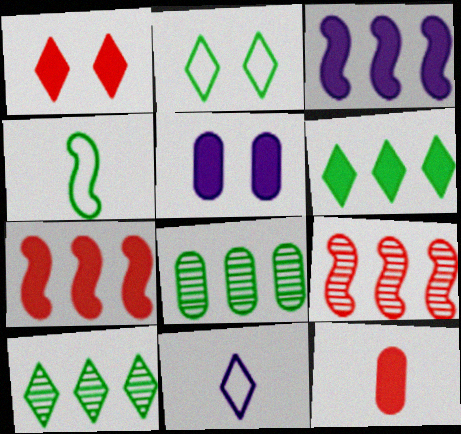[[1, 7, 12], 
[1, 10, 11]]